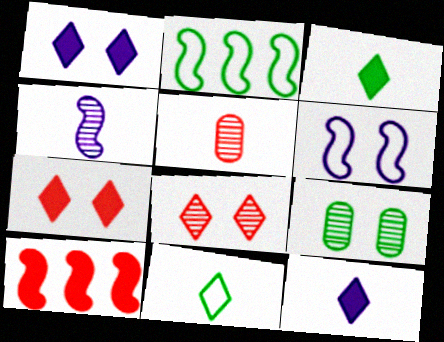[[1, 2, 5], 
[2, 3, 9], 
[6, 7, 9]]